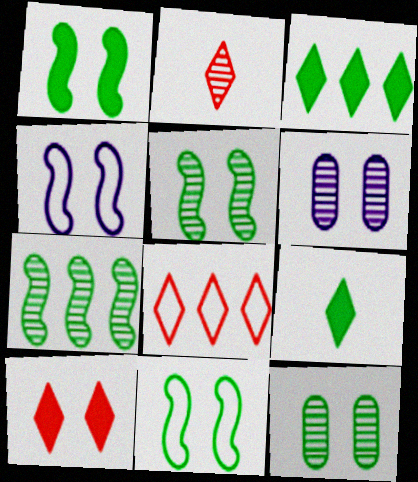[[1, 5, 11], 
[2, 6, 7], 
[2, 8, 10], 
[4, 10, 12], 
[6, 10, 11]]